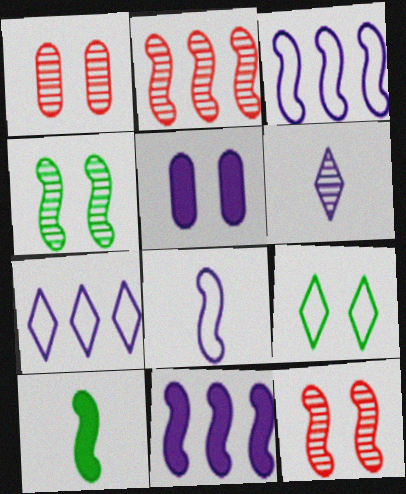[[1, 7, 10], 
[3, 5, 6], 
[3, 10, 12], 
[5, 9, 12]]